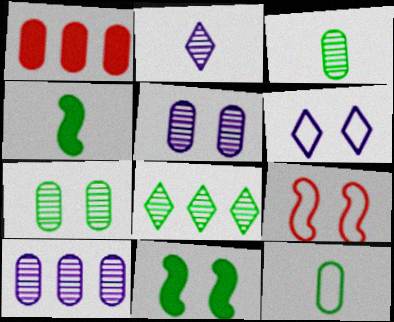[[1, 5, 12], 
[8, 11, 12]]